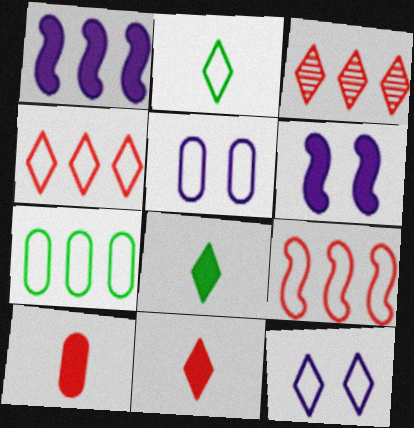[[1, 3, 7], 
[2, 4, 12], 
[2, 5, 9], 
[3, 8, 12]]